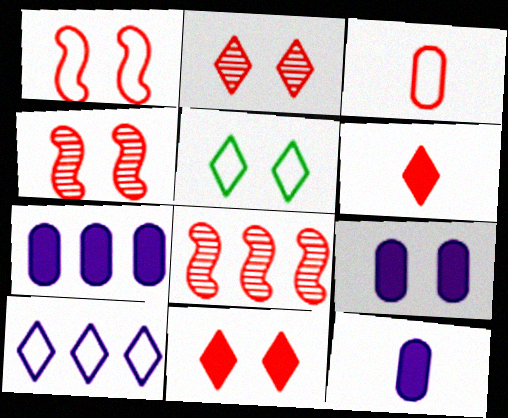[[3, 8, 11], 
[4, 5, 9], 
[5, 8, 12], 
[7, 9, 12]]